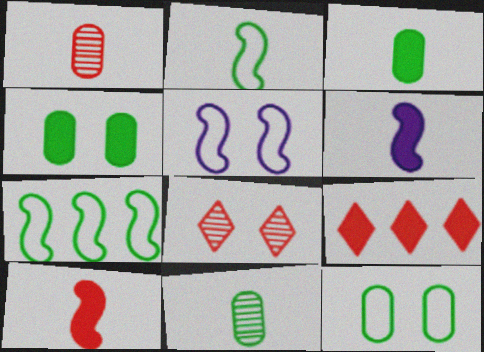[[4, 5, 8], 
[4, 6, 9], 
[5, 9, 11]]